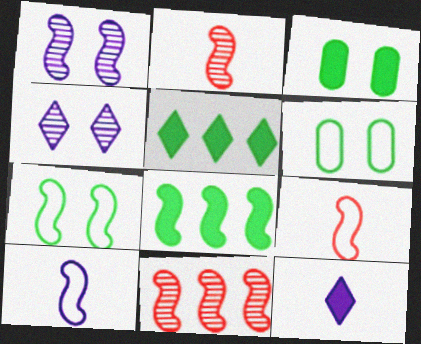[[1, 8, 9], 
[6, 11, 12]]